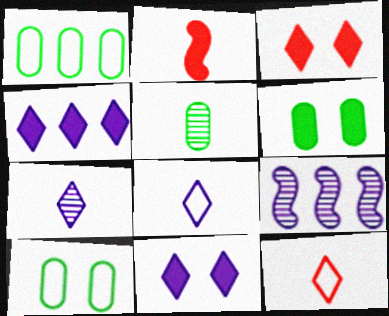[[1, 5, 6], 
[2, 4, 6], 
[2, 5, 8], 
[6, 9, 12]]